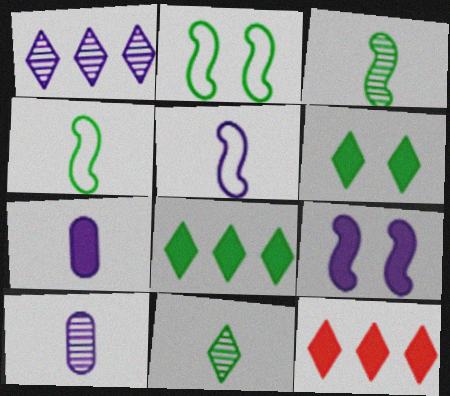[[2, 10, 12]]